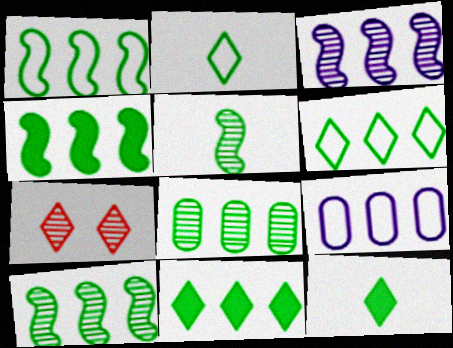[[1, 4, 10], 
[1, 8, 11], 
[4, 6, 8]]